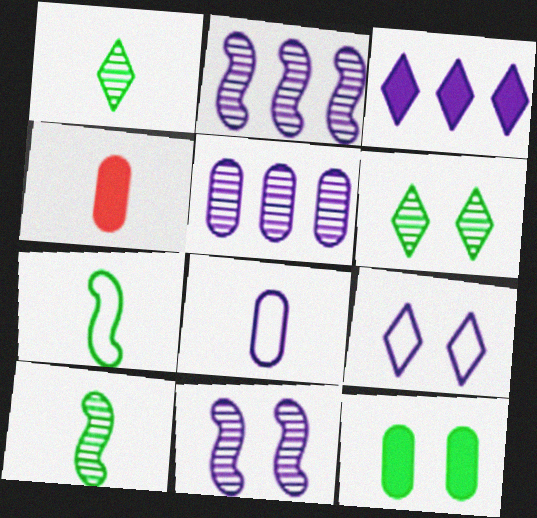[[3, 8, 11]]